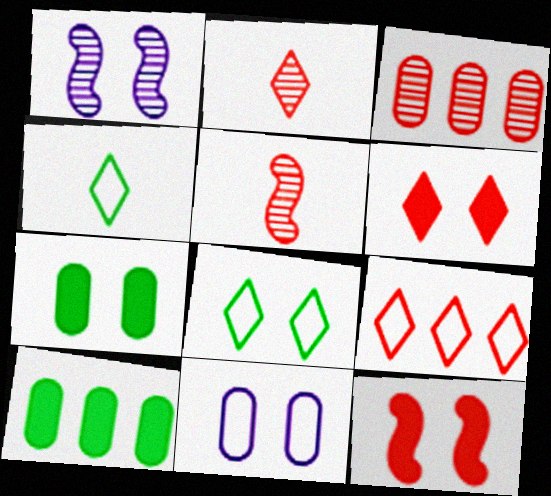[[2, 6, 9]]